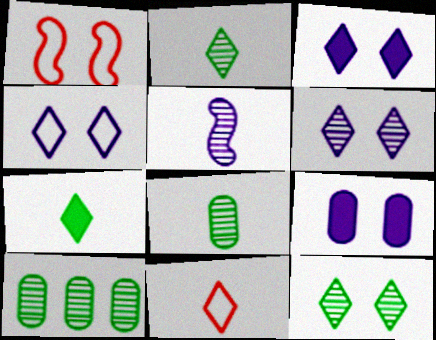[[1, 9, 12], 
[3, 4, 6]]